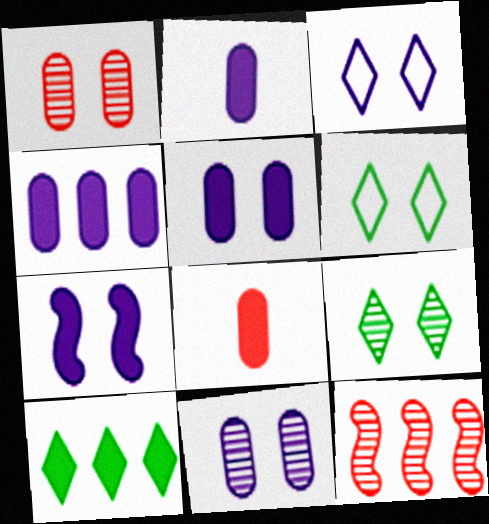[[1, 6, 7], 
[2, 4, 5], 
[2, 6, 12], 
[3, 7, 11], 
[7, 8, 10]]